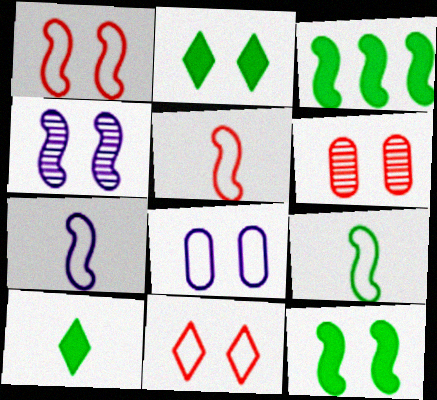[[1, 4, 12], 
[3, 4, 5], 
[5, 7, 9]]